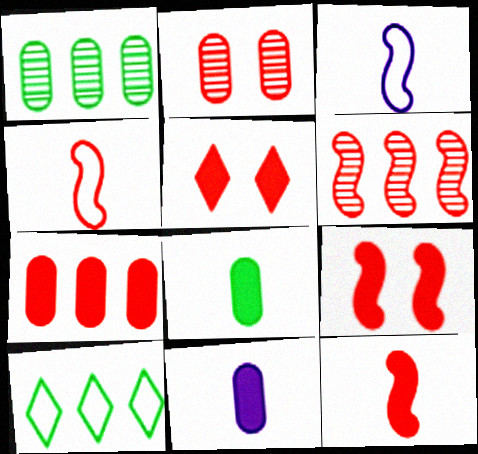[[1, 3, 5], 
[4, 6, 9], 
[5, 7, 12]]